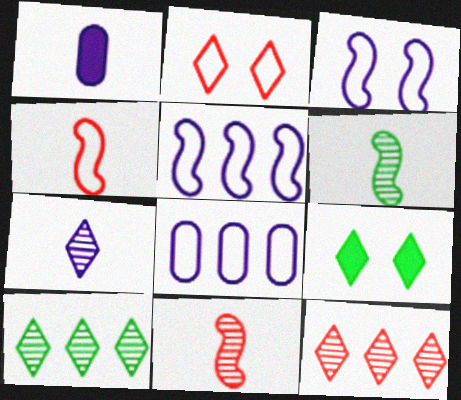[[8, 9, 11]]